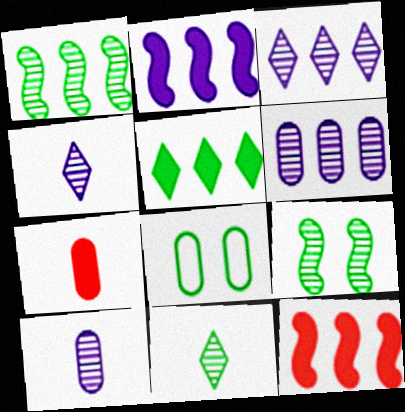[[4, 8, 12], 
[6, 7, 8]]